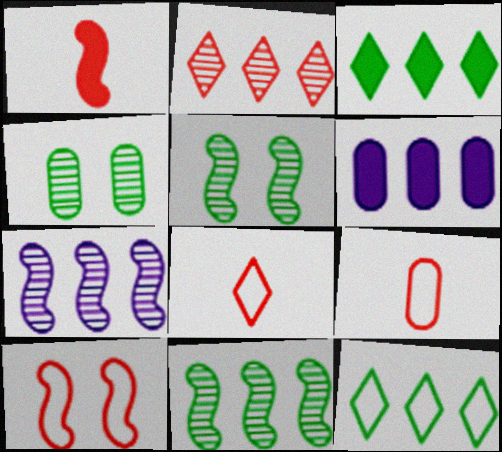[[4, 6, 9], 
[5, 6, 8]]